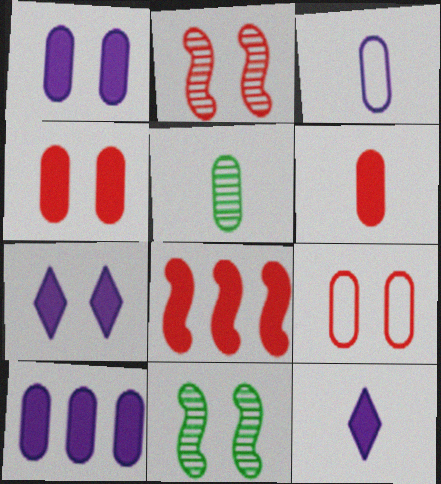[[3, 5, 6], 
[5, 9, 10], 
[7, 9, 11]]